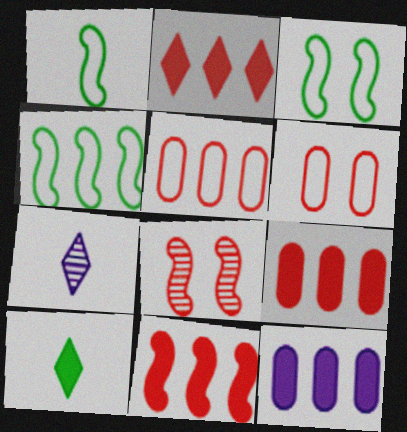[[1, 3, 4], 
[2, 9, 11], 
[3, 7, 9]]